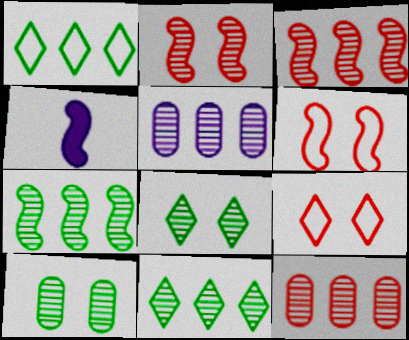[[3, 5, 11], 
[4, 6, 7]]